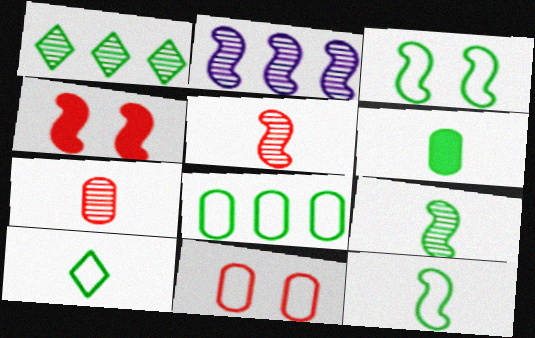[[1, 3, 6], 
[2, 4, 12], 
[3, 8, 10], 
[6, 9, 10]]